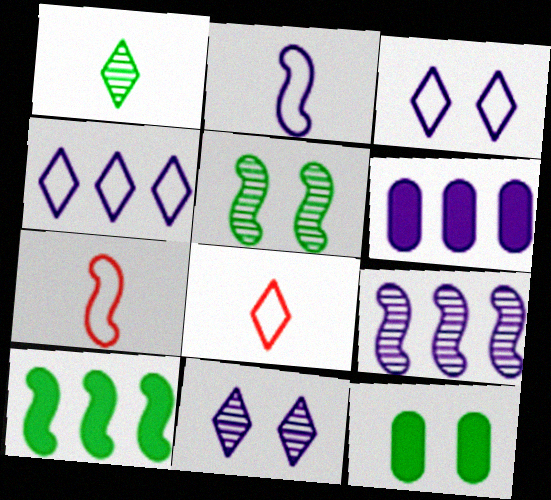[[2, 6, 11], 
[4, 6, 9], 
[5, 6, 8], 
[8, 9, 12]]